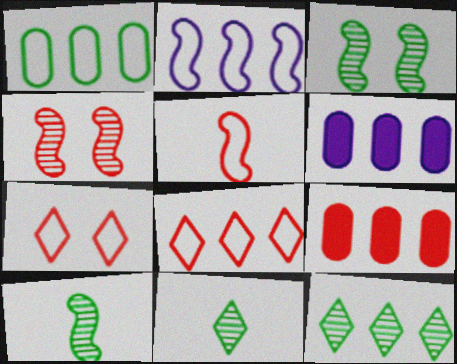[[1, 2, 8], 
[2, 9, 12], 
[6, 7, 10]]